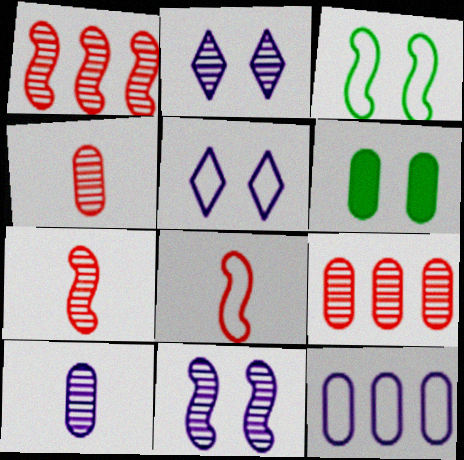[[4, 6, 12]]